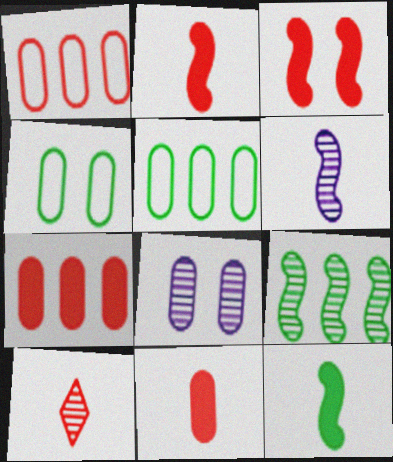[[1, 3, 10], 
[5, 8, 11], 
[8, 9, 10]]